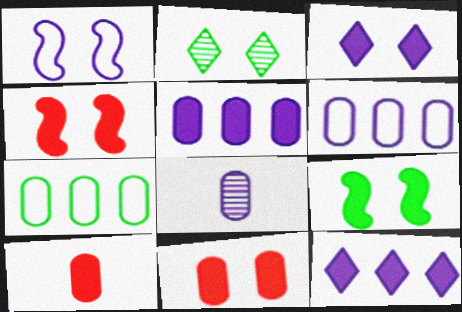[[1, 2, 11], 
[1, 8, 12], 
[3, 9, 11], 
[7, 8, 11], 
[9, 10, 12]]